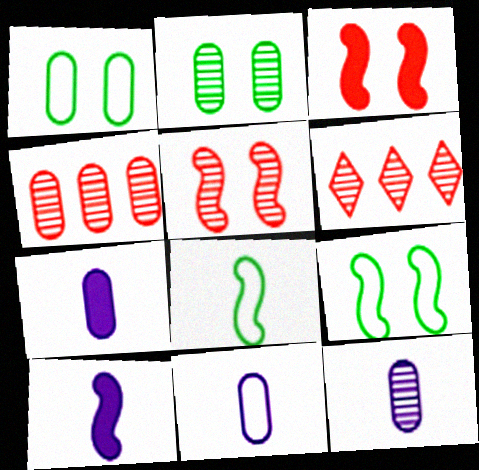[[1, 4, 7], 
[1, 6, 10], 
[2, 4, 12], 
[6, 7, 9], 
[7, 11, 12]]